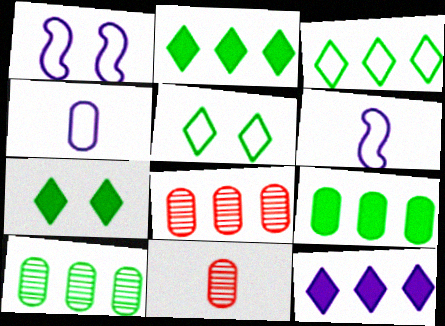[[1, 2, 11], 
[6, 7, 8]]